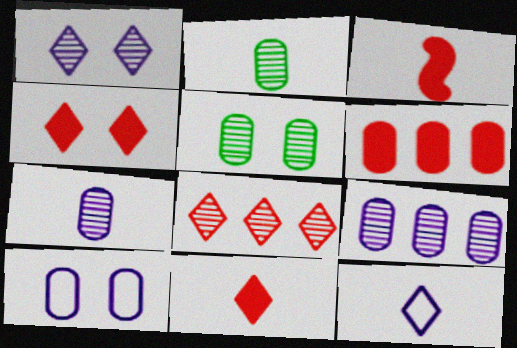[[2, 3, 12], 
[2, 6, 10], 
[3, 4, 6]]